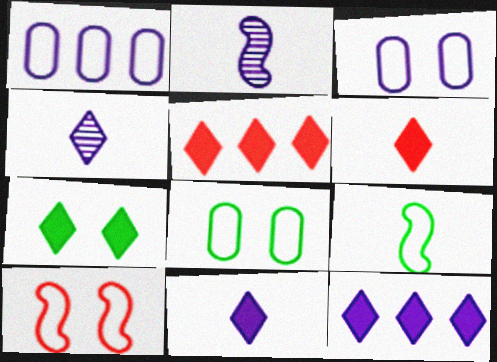[[2, 3, 12], 
[2, 5, 8], 
[5, 7, 11], 
[6, 7, 12]]